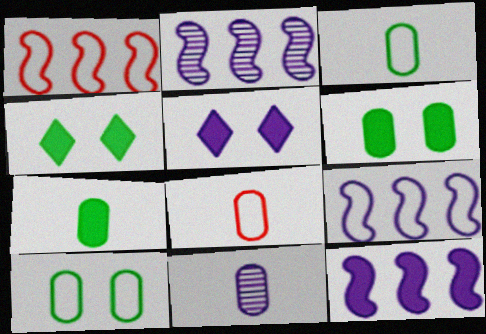[[1, 4, 11], 
[2, 4, 8], 
[2, 9, 12], 
[5, 9, 11], 
[7, 8, 11]]